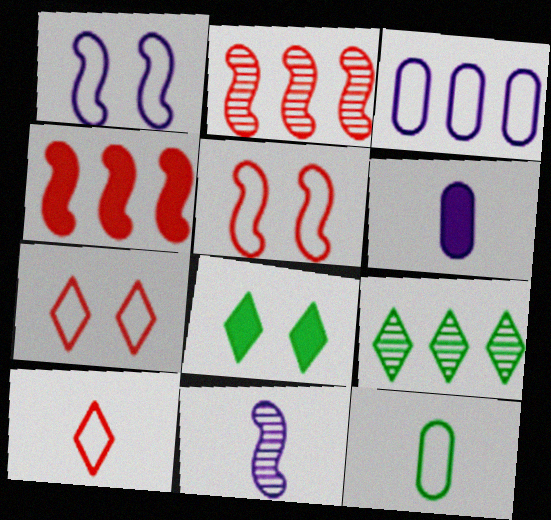[[3, 4, 9], 
[4, 6, 8], 
[5, 6, 9]]